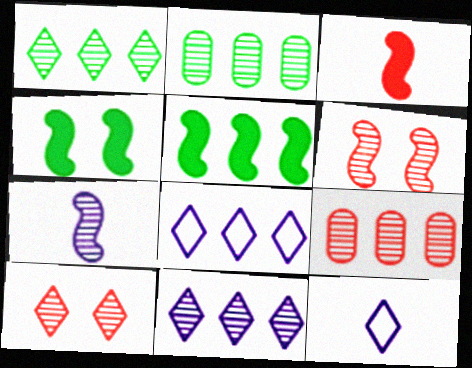[[2, 7, 10], 
[4, 9, 12], 
[5, 8, 9]]